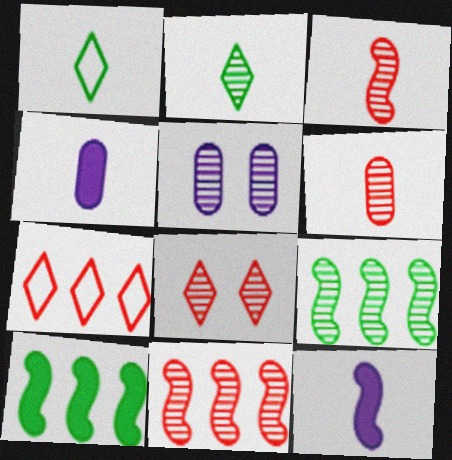[[1, 3, 4], 
[1, 6, 12], 
[2, 5, 11], 
[6, 8, 11]]